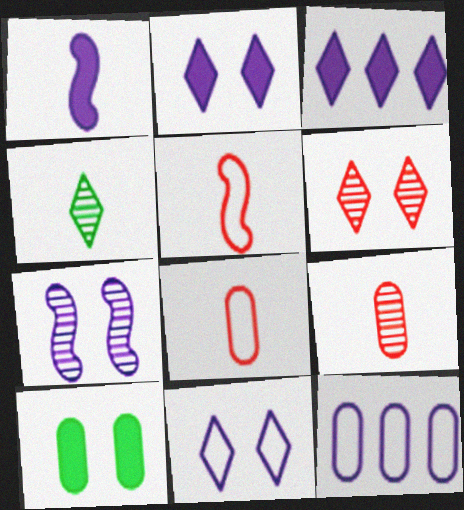[[1, 4, 8], 
[9, 10, 12]]